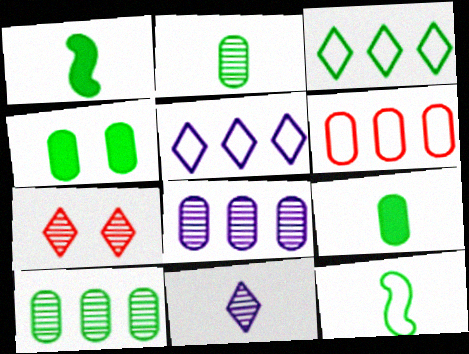[]